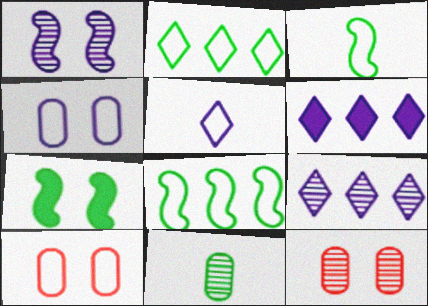[[2, 7, 11], 
[3, 6, 12], 
[5, 8, 10]]